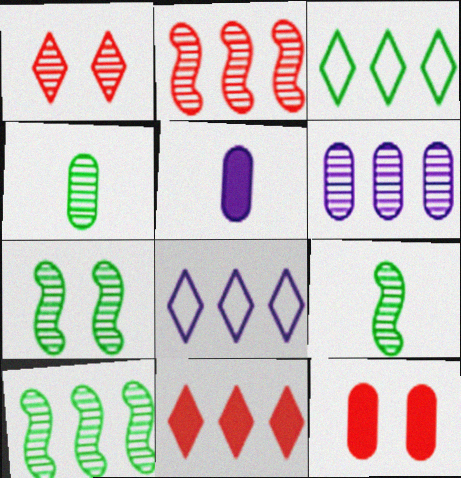[[1, 6, 9], 
[7, 9, 10], 
[8, 9, 12]]